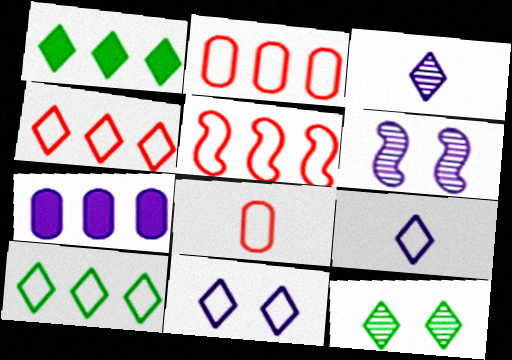[[1, 6, 8], 
[2, 4, 5], 
[6, 7, 9]]